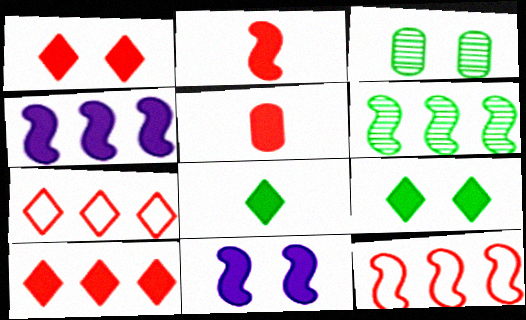[[4, 5, 9], 
[4, 6, 12]]